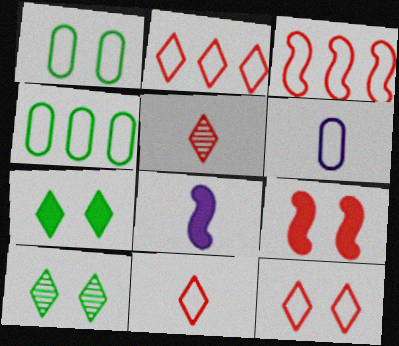[[2, 11, 12]]